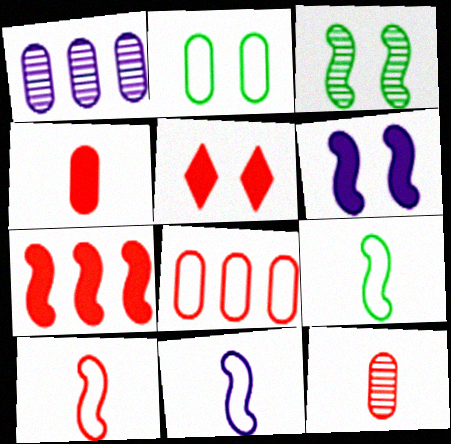[[1, 2, 4], 
[1, 5, 9], 
[3, 7, 11], 
[4, 5, 7], 
[9, 10, 11]]